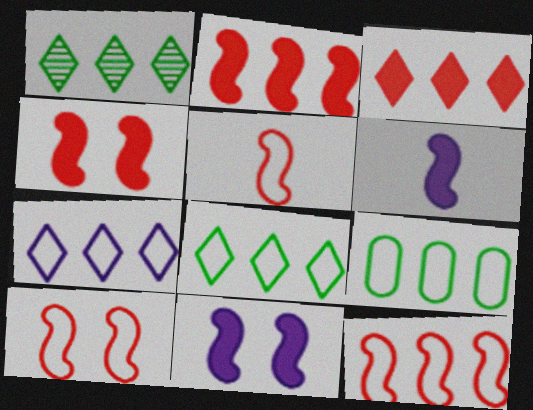[[1, 3, 7], 
[5, 10, 12], 
[7, 9, 12]]